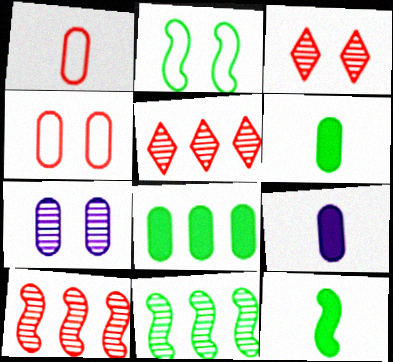[[1, 7, 8], 
[2, 5, 9], 
[2, 11, 12]]